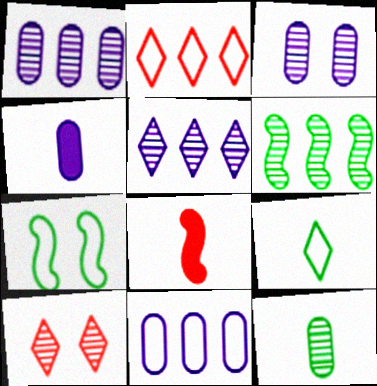[[3, 4, 11]]